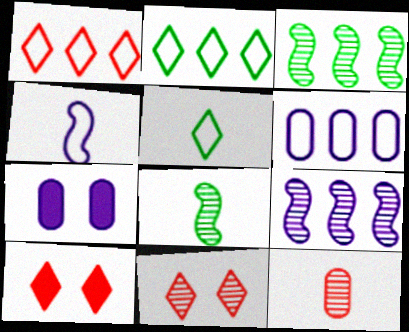[[1, 7, 8], 
[6, 8, 10]]